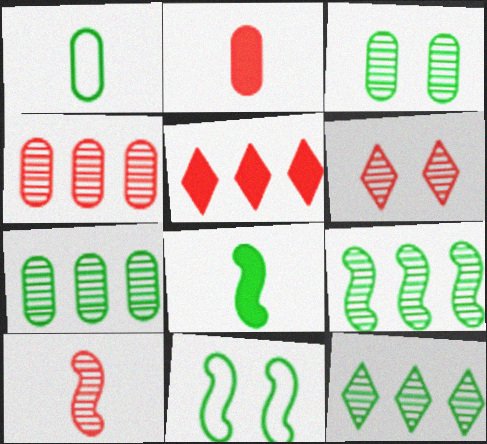[[4, 6, 10], 
[7, 9, 12], 
[8, 9, 11]]